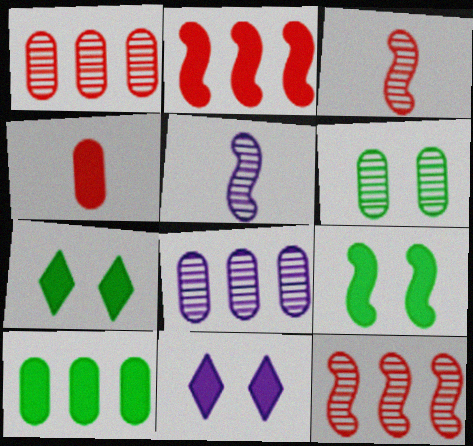[]